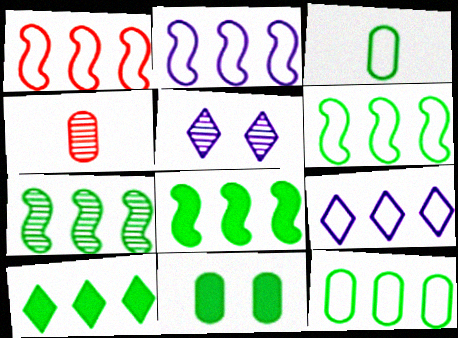[[1, 2, 6], 
[1, 9, 12], 
[4, 5, 7], 
[6, 7, 8], 
[7, 10, 12]]